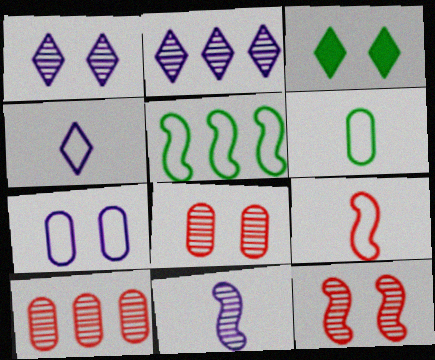[[3, 7, 12], 
[4, 6, 9]]